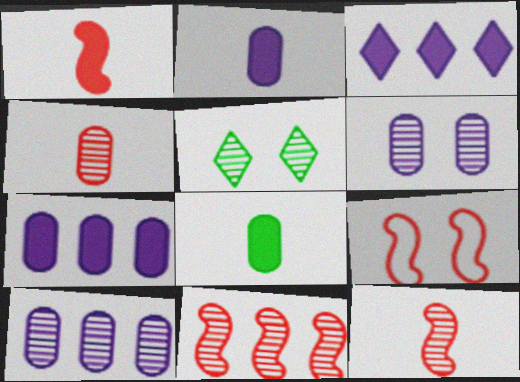[[1, 9, 11], 
[5, 10, 12]]